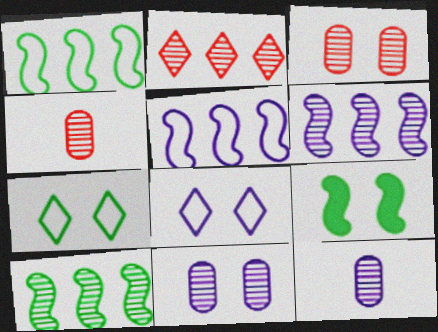[[3, 8, 9]]